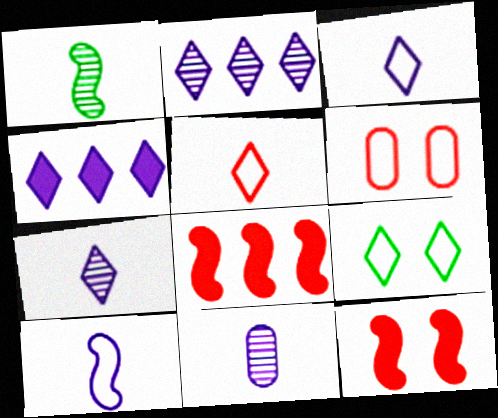[[1, 4, 6], 
[8, 9, 11]]